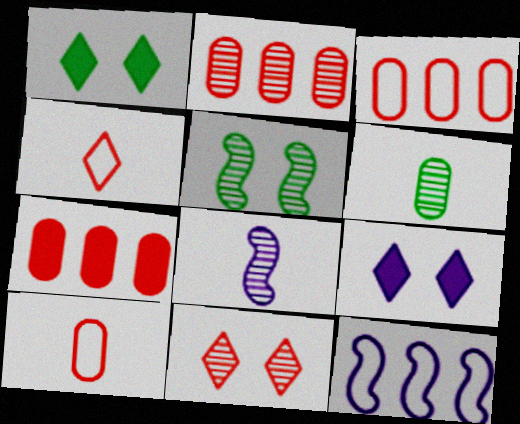[[1, 3, 8], 
[2, 3, 7]]